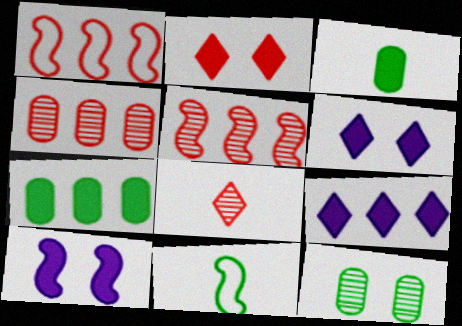[[4, 6, 11], 
[5, 10, 11]]